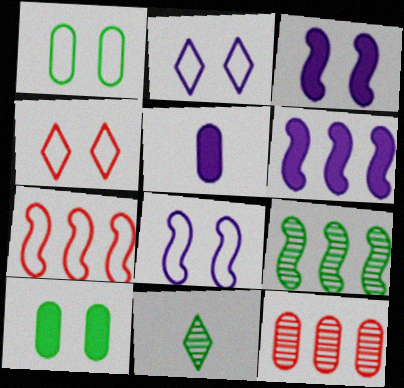[[1, 4, 8], 
[1, 5, 12], 
[4, 5, 9], 
[6, 7, 9]]